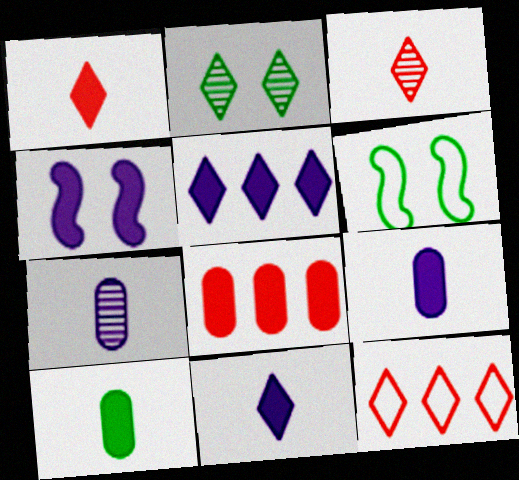[[2, 11, 12], 
[4, 5, 9]]